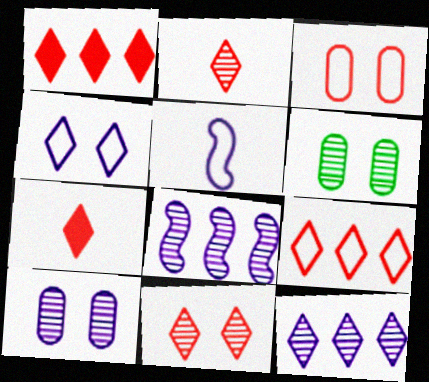[[1, 5, 6], 
[2, 6, 8], 
[7, 9, 11]]